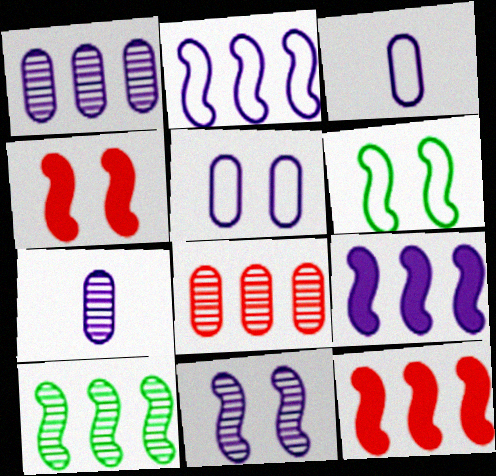[[2, 10, 12], 
[4, 6, 11]]